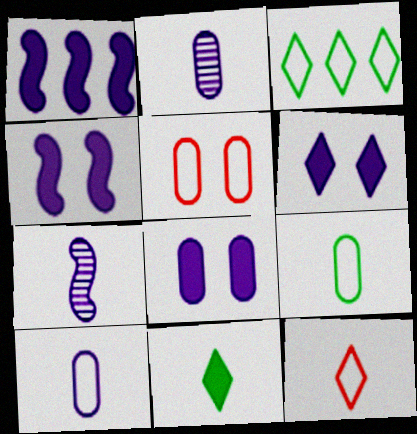[[4, 6, 8]]